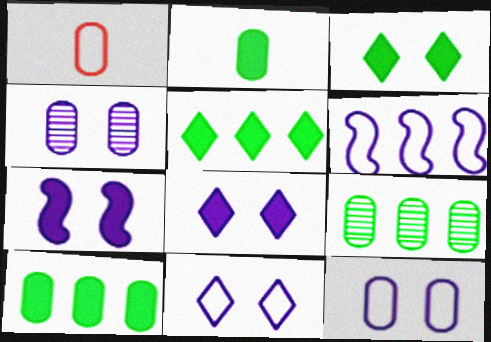[[1, 4, 10], 
[4, 7, 11]]